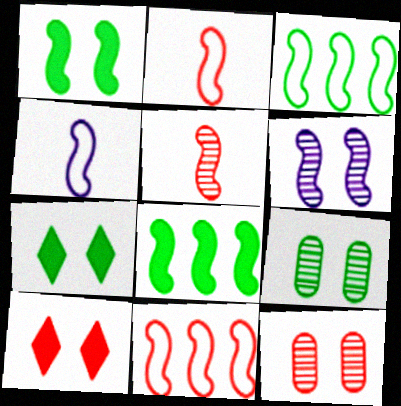[[2, 6, 8]]